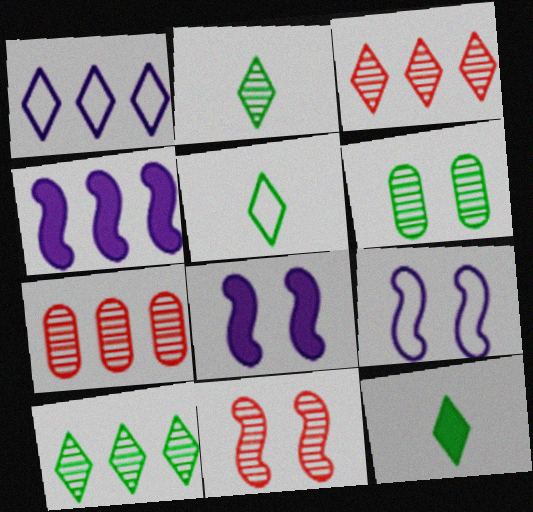[[2, 5, 12], 
[5, 7, 8], 
[7, 9, 12]]